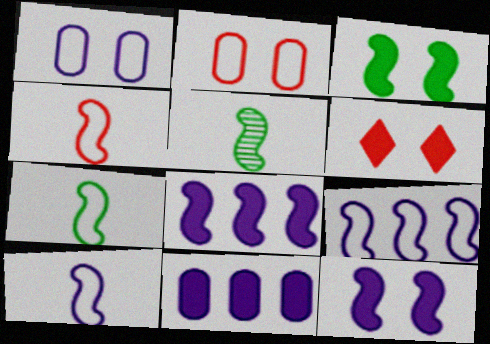[[4, 7, 10]]